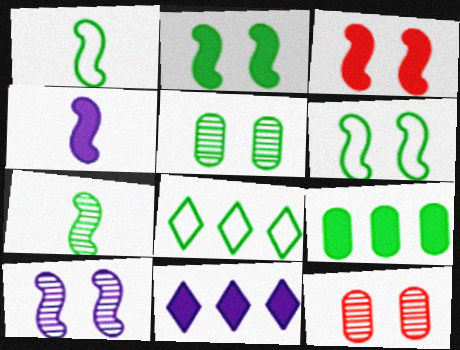[[1, 11, 12], 
[3, 6, 10], 
[4, 8, 12]]